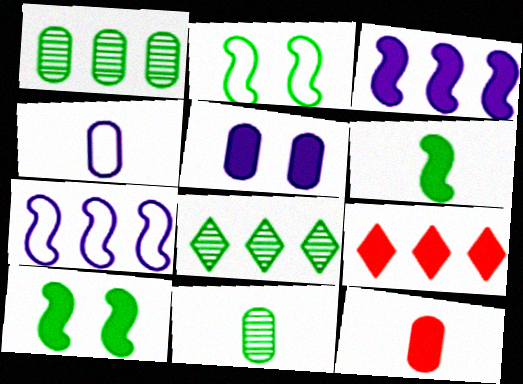[[1, 7, 9], 
[4, 11, 12], 
[5, 6, 9]]